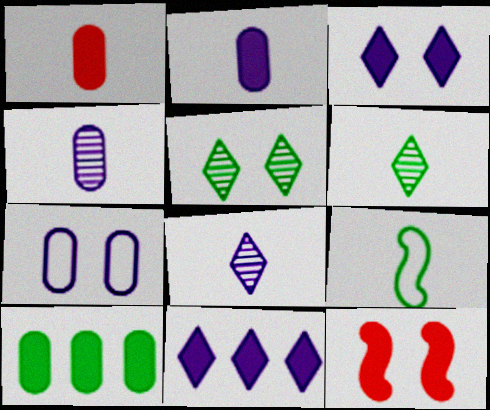[[1, 8, 9], 
[5, 7, 12], 
[5, 9, 10]]